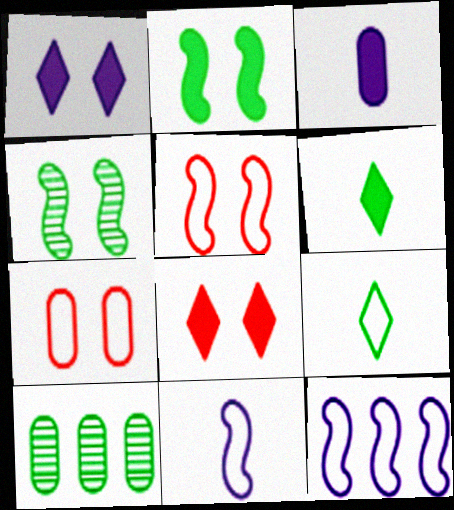[[1, 4, 7], 
[2, 9, 10], 
[3, 7, 10], 
[7, 9, 12], 
[8, 10, 11]]